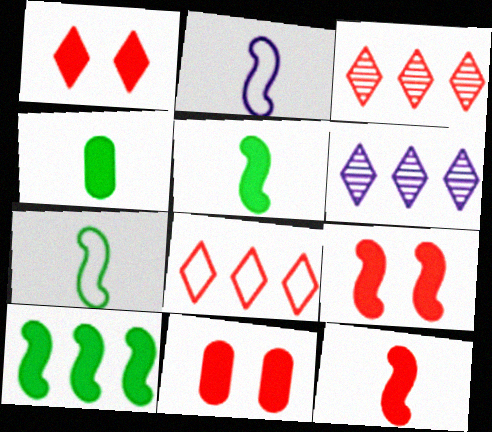[[1, 9, 11], 
[6, 7, 11]]